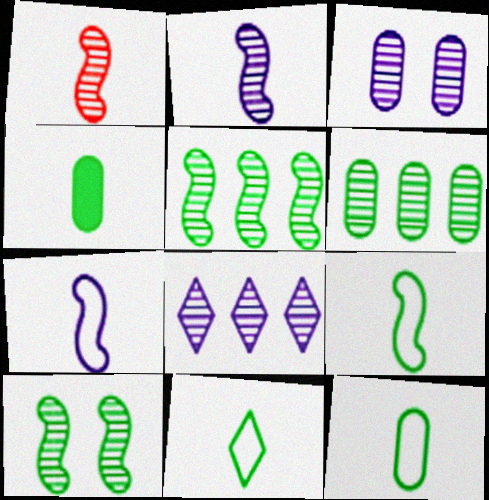[[2, 3, 8], 
[9, 11, 12]]